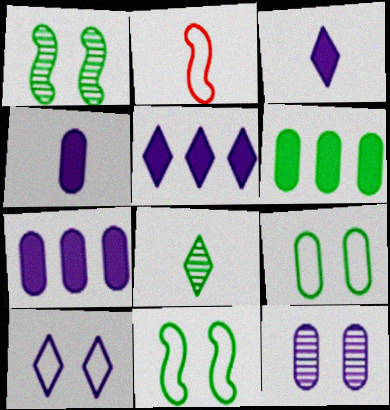[[2, 4, 8], 
[6, 8, 11]]